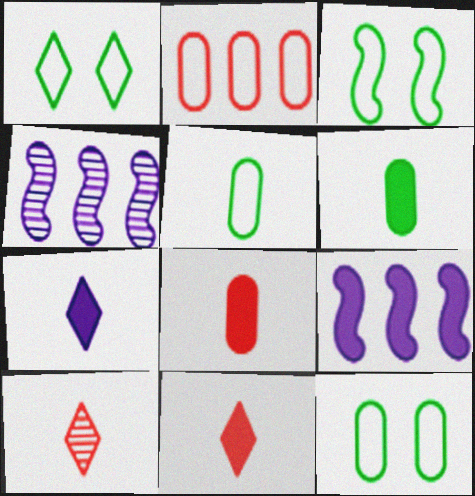[[1, 3, 12], 
[1, 4, 8], 
[4, 11, 12], 
[9, 10, 12]]